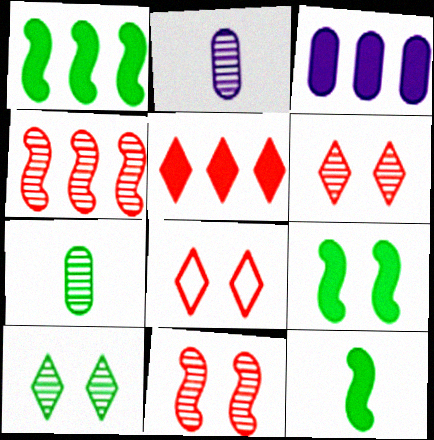[[1, 2, 8], 
[1, 3, 5], 
[1, 9, 12], 
[2, 4, 10]]